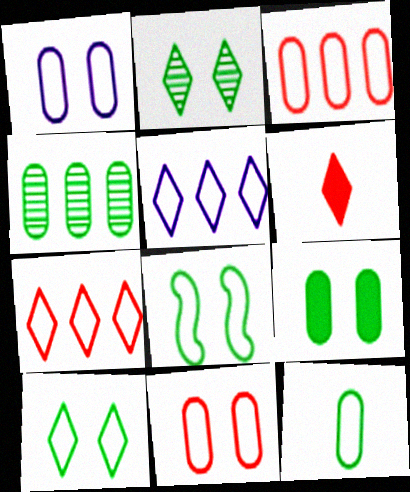[[1, 3, 12], 
[2, 5, 6], 
[2, 8, 9], 
[4, 9, 12]]